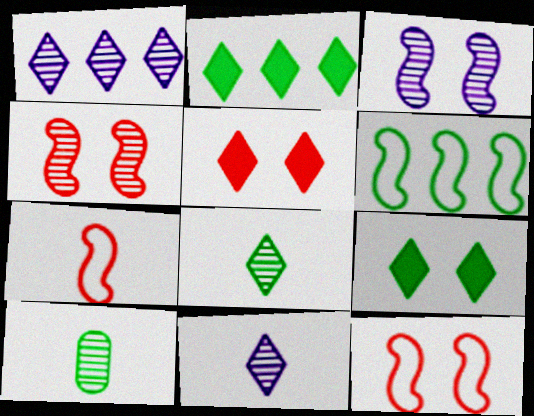[[1, 4, 10], 
[6, 9, 10]]